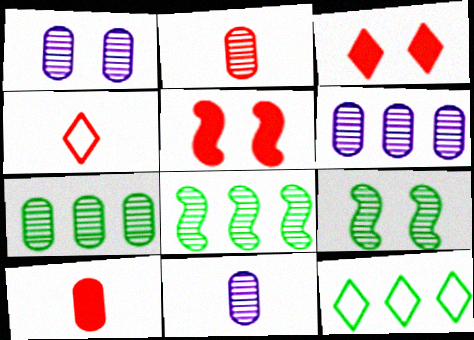[[1, 2, 7], 
[1, 6, 11], 
[5, 11, 12]]